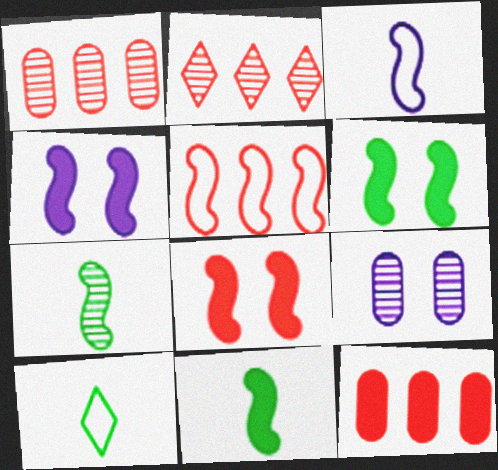[[1, 4, 10], 
[2, 5, 12], 
[2, 7, 9], 
[4, 5, 7], 
[4, 6, 8]]